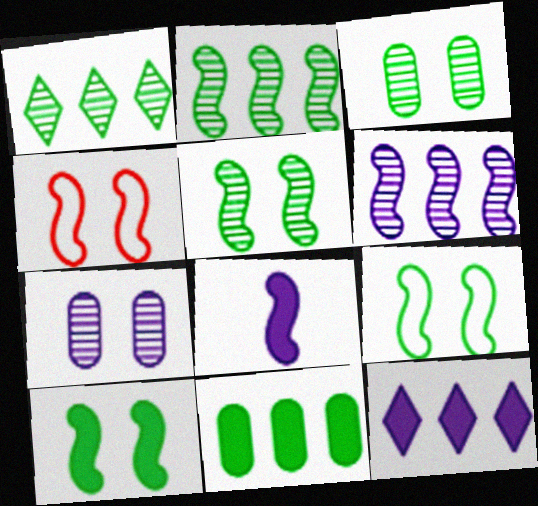[[2, 4, 8], 
[5, 9, 10]]